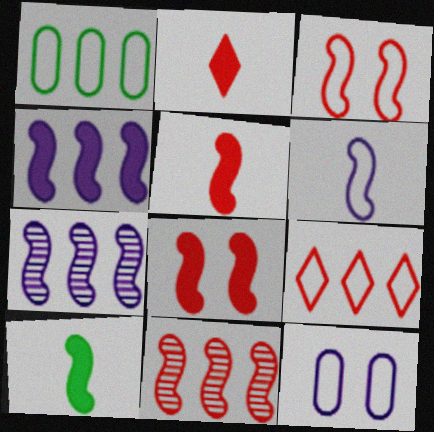[[3, 5, 11], 
[3, 7, 10], 
[4, 8, 10]]